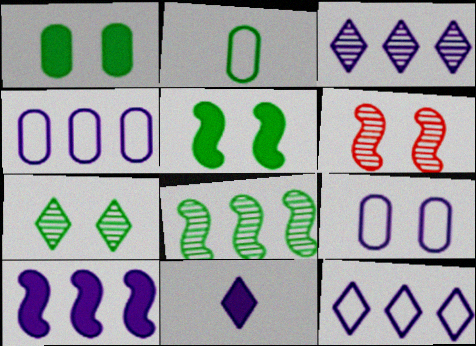[[3, 4, 10]]